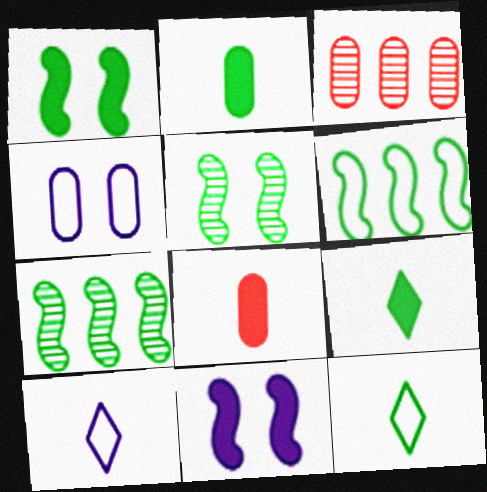[[1, 3, 10], 
[2, 3, 4], 
[3, 11, 12]]